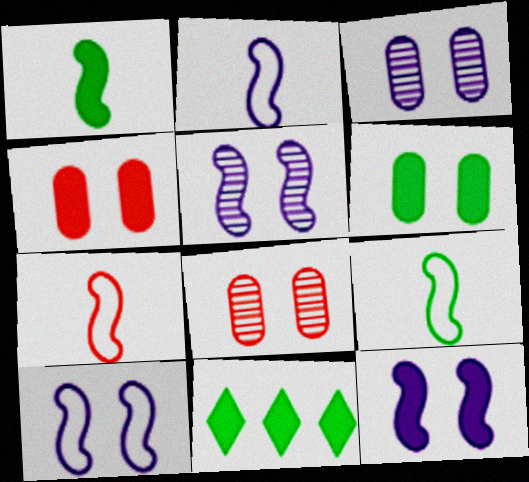[[1, 6, 11], 
[2, 7, 9], 
[2, 8, 11], 
[3, 7, 11], 
[5, 10, 12]]